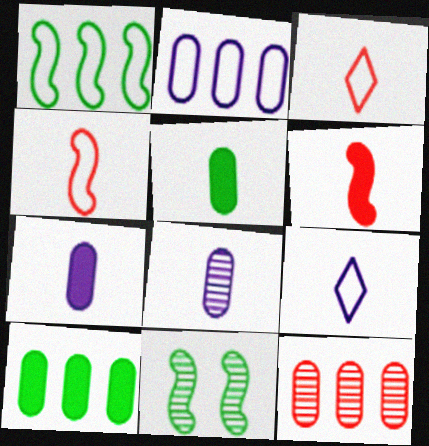[[2, 10, 12]]